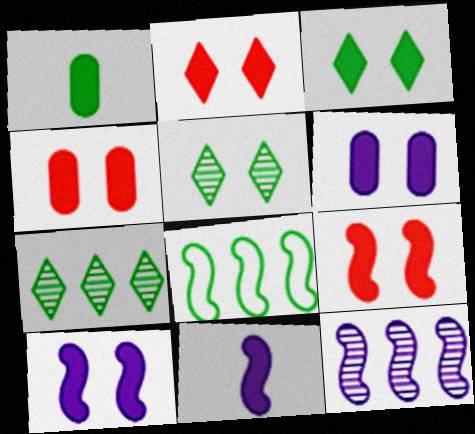[[1, 5, 8], 
[2, 4, 9], 
[3, 4, 10], 
[3, 6, 9]]